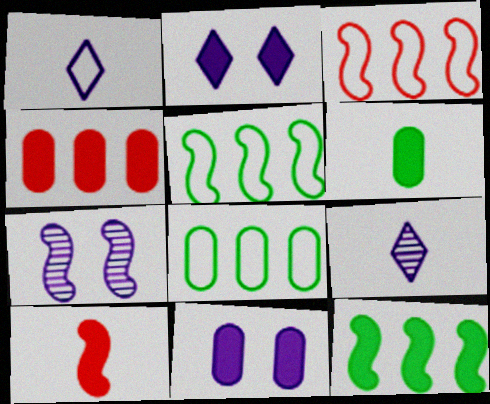[[4, 6, 11], 
[5, 7, 10]]